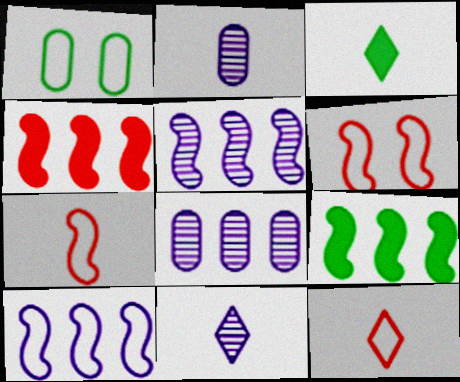[[1, 4, 11], 
[1, 10, 12], 
[2, 3, 7], 
[3, 6, 8], 
[3, 11, 12]]